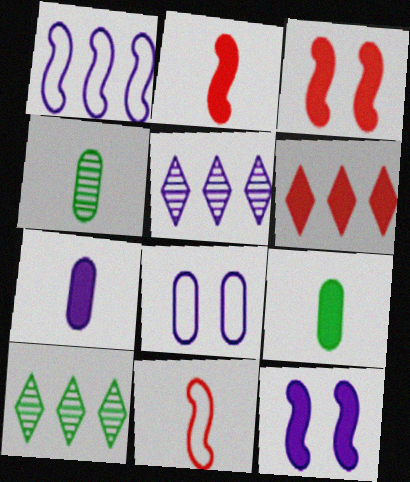[[2, 8, 10], 
[6, 9, 12]]